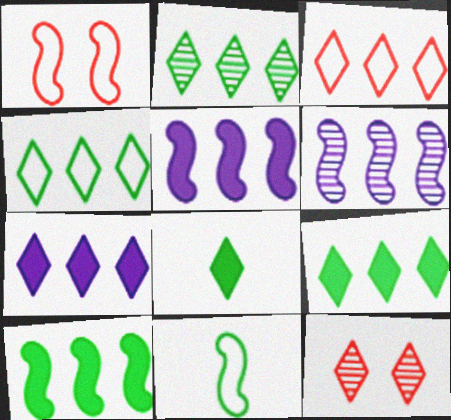[[2, 3, 7], 
[2, 4, 9]]